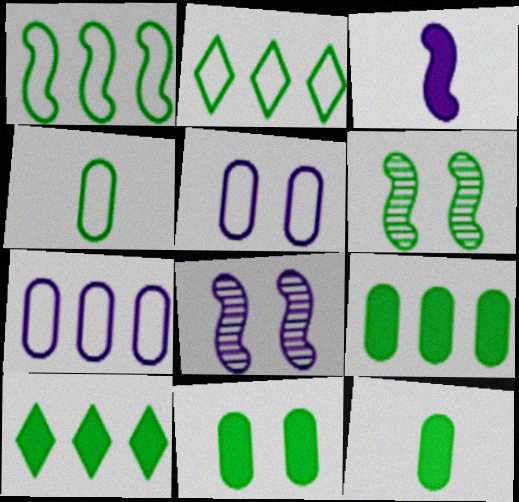[[2, 6, 12], 
[4, 6, 10], 
[9, 11, 12]]